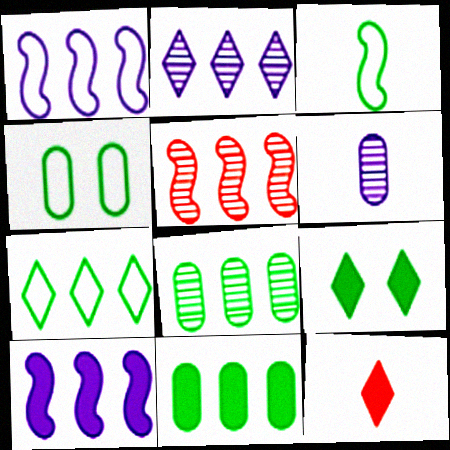[[2, 5, 8], 
[3, 4, 7], 
[3, 6, 12], 
[3, 8, 9]]